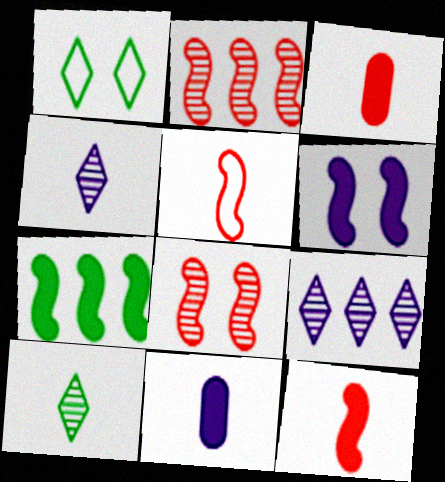[[1, 2, 11], 
[5, 10, 11], 
[6, 7, 12]]